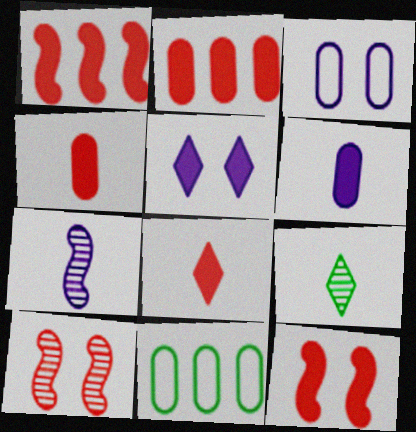[[1, 3, 9], 
[2, 8, 12]]